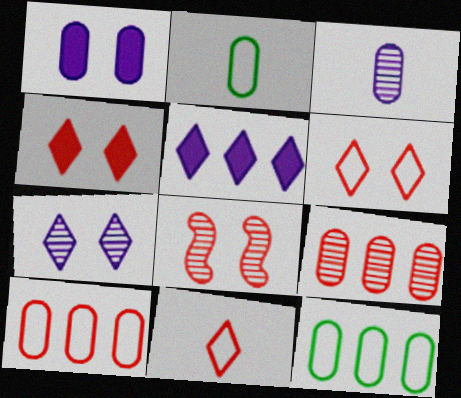[[1, 2, 9], 
[2, 5, 8]]